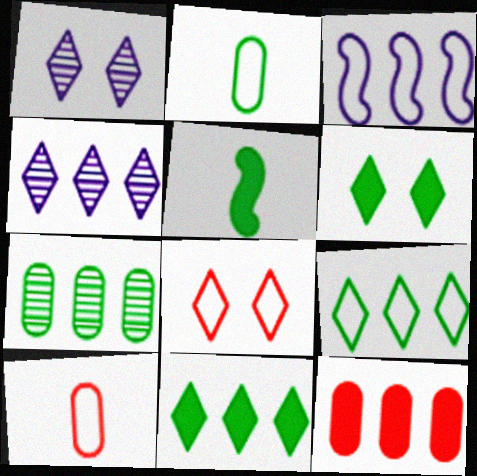[[1, 6, 8], 
[2, 3, 8]]